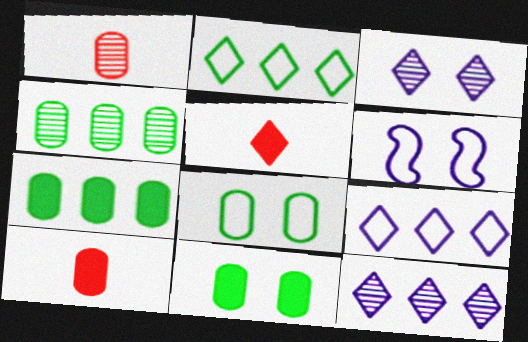[[2, 3, 5], 
[4, 5, 6]]